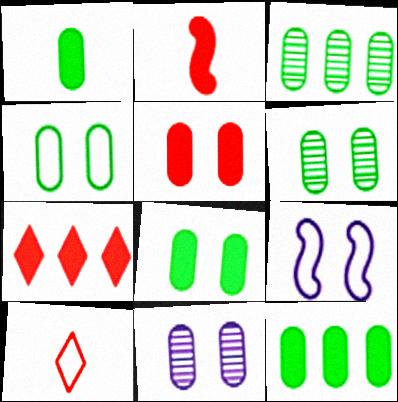[[1, 3, 4], 
[1, 8, 12], 
[2, 5, 7], 
[4, 5, 11], 
[4, 6, 8]]